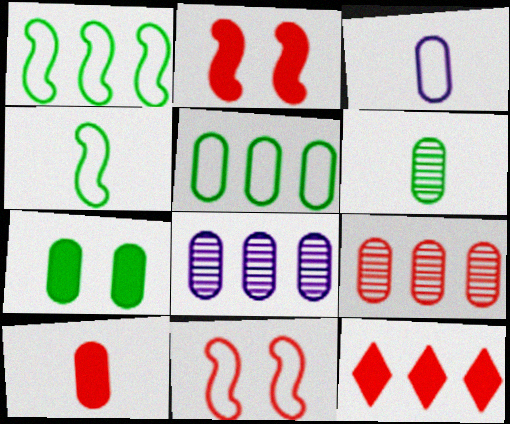[[1, 8, 12], 
[2, 10, 12], 
[3, 6, 10], 
[3, 7, 9], 
[5, 6, 7]]